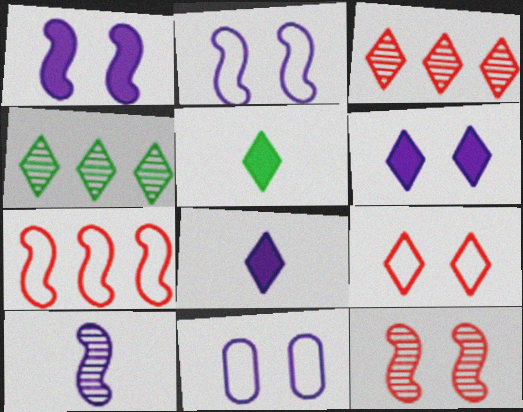[[4, 8, 9]]